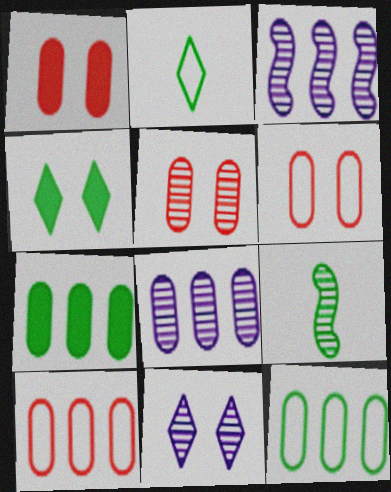[[1, 2, 3], 
[1, 5, 6], 
[4, 9, 12], 
[7, 8, 10]]